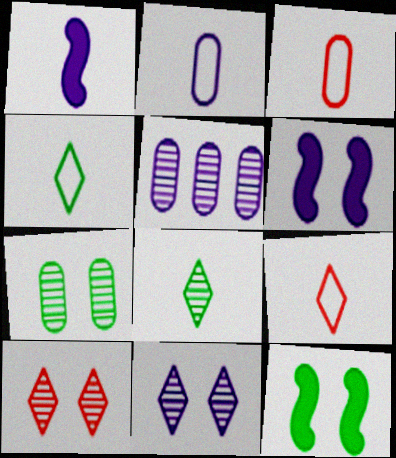[[1, 3, 8], 
[5, 9, 12]]